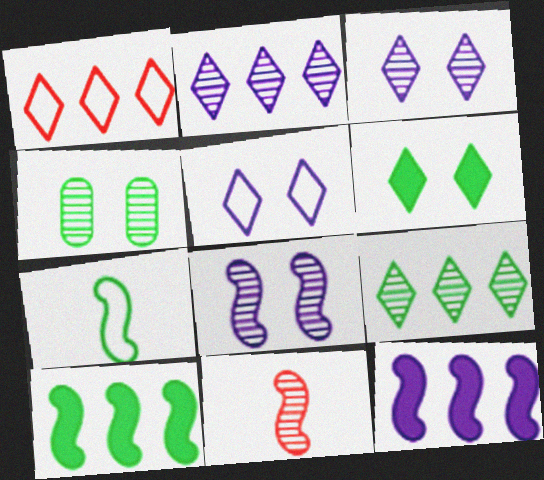[[2, 4, 11]]